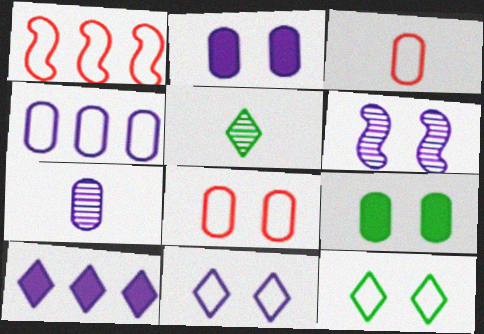[[1, 2, 5], 
[2, 4, 7], 
[2, 6, 11]]